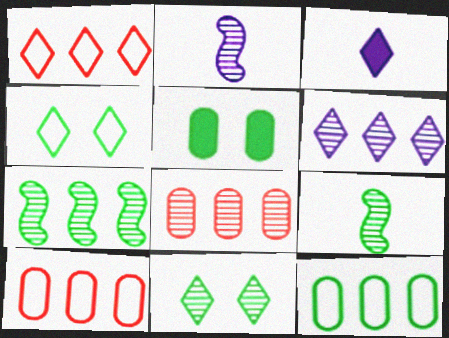[[1, 2, 5], 
[1, 3, 11], 
[2, 8, 11], 
[6, 7, 8]]